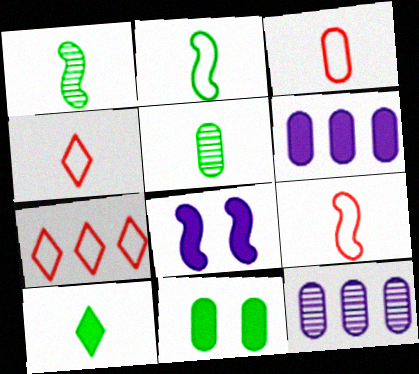[[2, 5, 10], 
[3, 4, 9], 
[3, 11, 12], 
[5, 7, 8]]